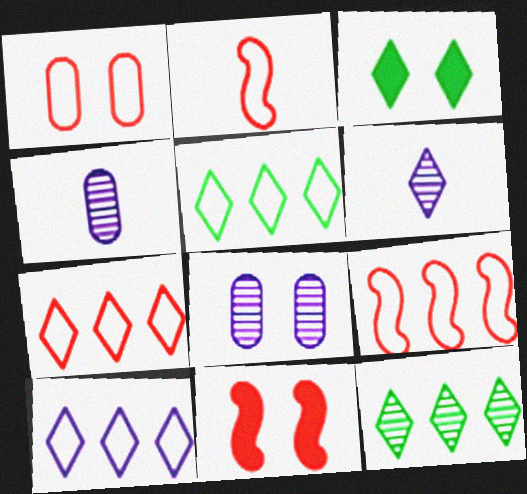[[1, 2, 7], 
[3, 4, 9], 
[3, 6, 7], 
[4, 5, 11], 
[5, 7, 10]]